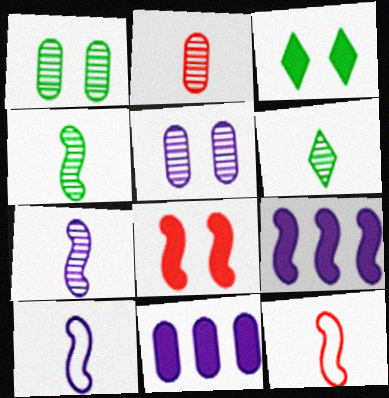[[2, 6, 7]]